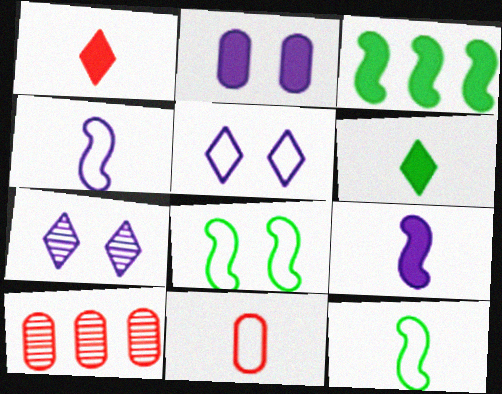[[1, 2, 3], 
[3, 7, 11]]